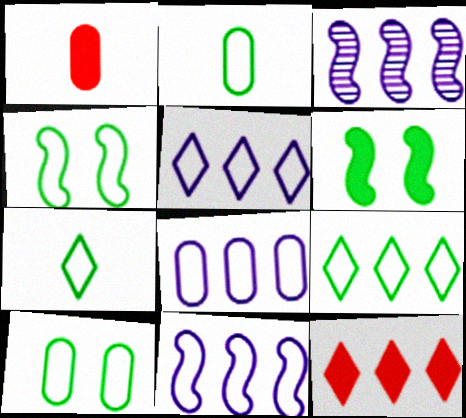[[2, 4, 9], 
[5, 8, 11]]